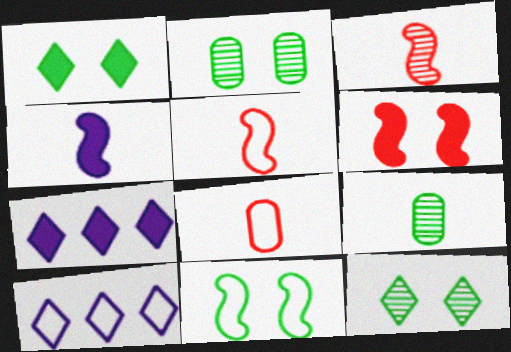[[1, 2, 11], 
[2, 5, 7], 
[6, 9, 10], 
[8, 10, 11]]